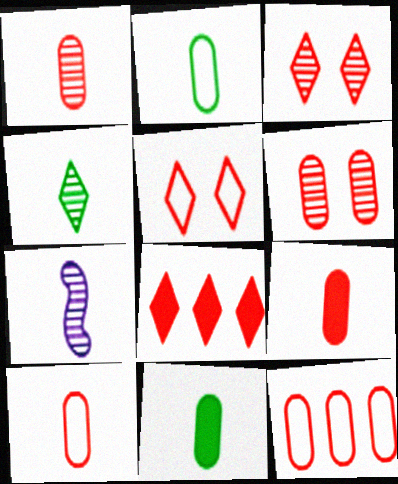[[1, 4, 7], 
[1, 9, 10], 
[6, 9, 12]]